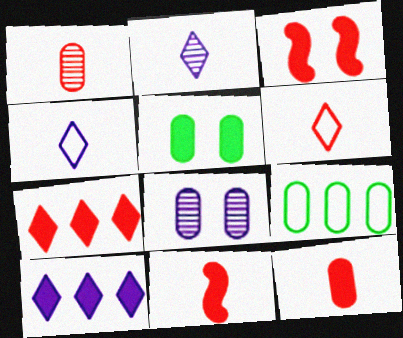[[1, 6, 11], 
[2, 3, 9], 
[3, 7, 12], 
[5, 10, 11], 
[8, 9, 12]]